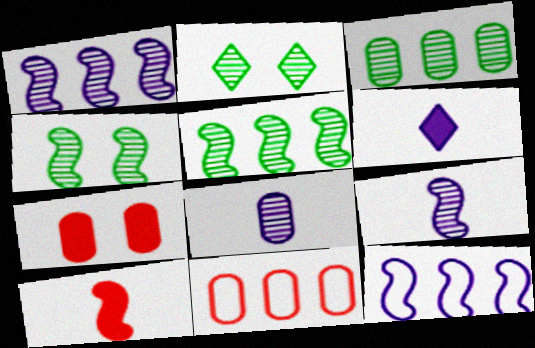[[4, 6, 11], 
[4, 10, 12]]